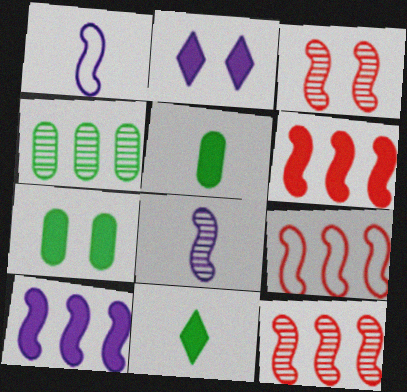[[2, 5, 6], 
[6, 9, 12]]